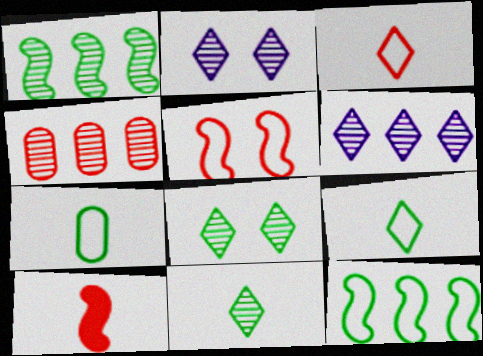[[1, 4, 6]]